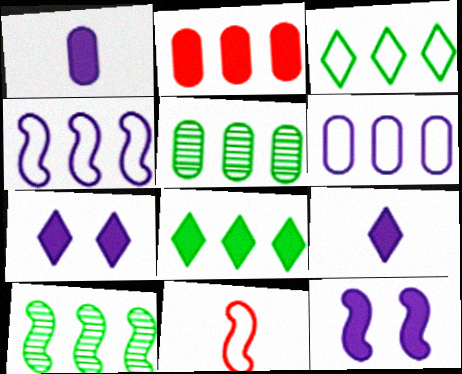[[2, 5, 6], 
[5, 7, 11], 
[10, 11, 12]]